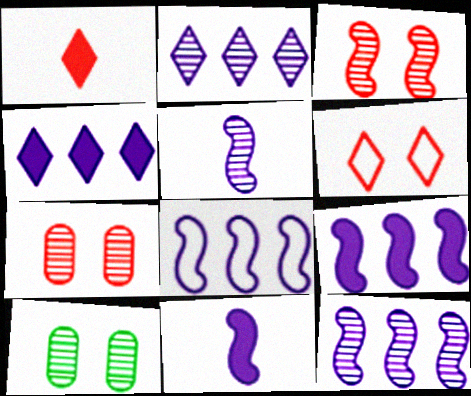[[1, 8, 10], 
[8, 9, 12]]